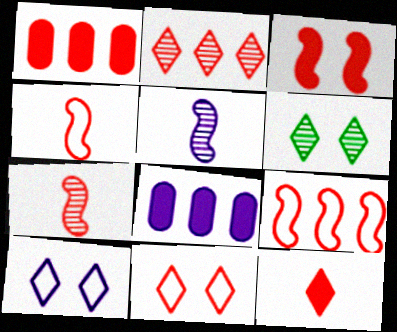[[1, 2, 9], 
[1, 3, 12], 
[1, 7, 11], 
[2, 11, 12], 
[3, 7, 9], 
[4, 6, 8], 
[5, 8, 10]]